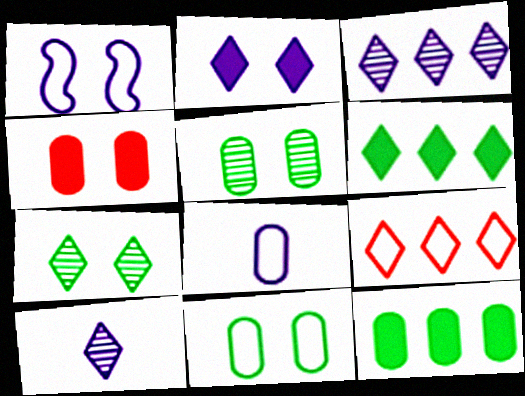[[1, 4, 7], 
[3, 6, 9]]